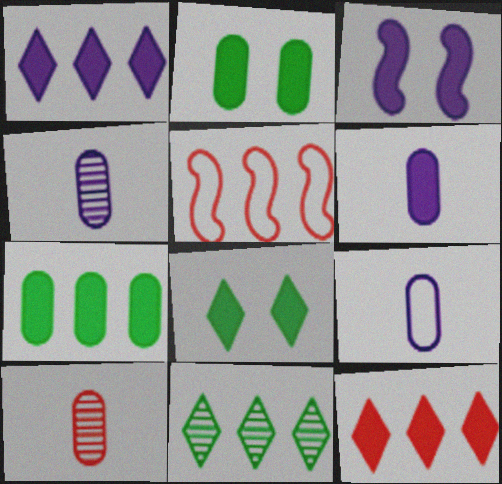[[1, 3, 6], 
[4, 5, 8], 
[4, 6, 9]]